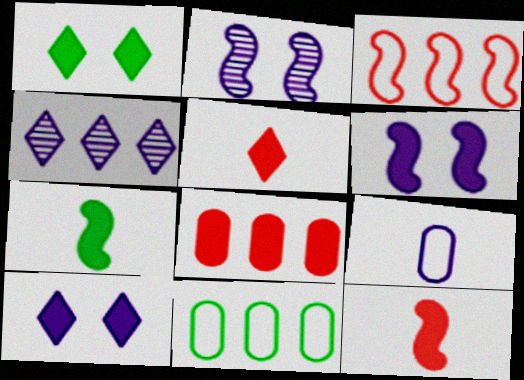[[2, 3, 7], 
[2, 5, 11], 
[4, 6, 9], 
[7, 8, 10]]